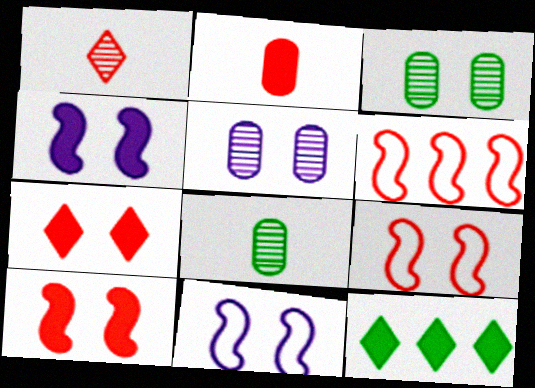[[2, 4, 12], 
[3, 7, 11]]